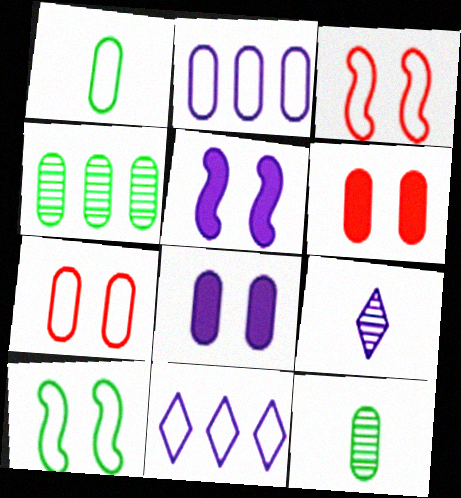[[1, 2, 7], 
[1, 3, 11], 
[2, 5, 9], 
[2, 6, 12]]